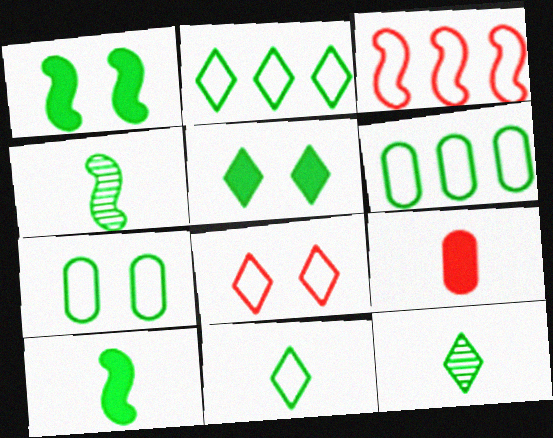[[1, 6, 12], 
[2, 5, 12], 
[4, 5, 6]]